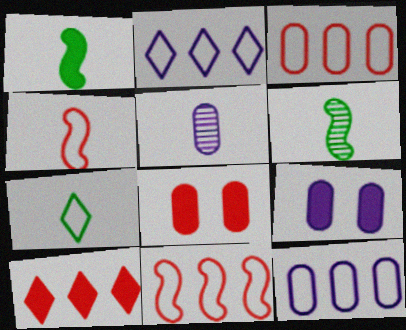[[1, 9, 10], 
[2, 6, 8], 
[5, 9, 12]]